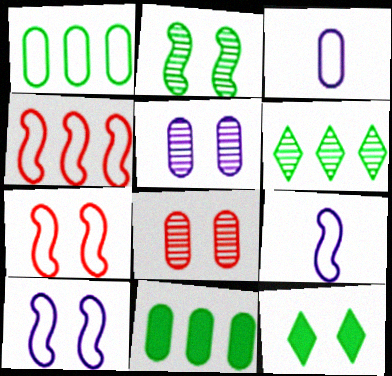[[3, 8, 11], 
[5, 7, 12], 
[8, 10, 12]]